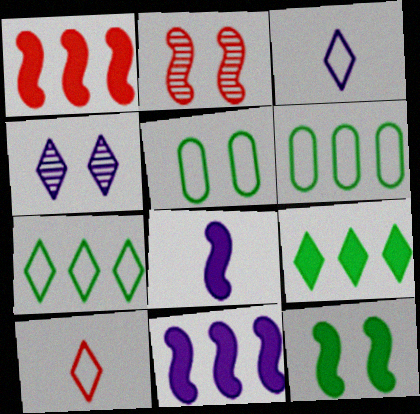[[1, 8, 12], 
[4, 9, 10]]